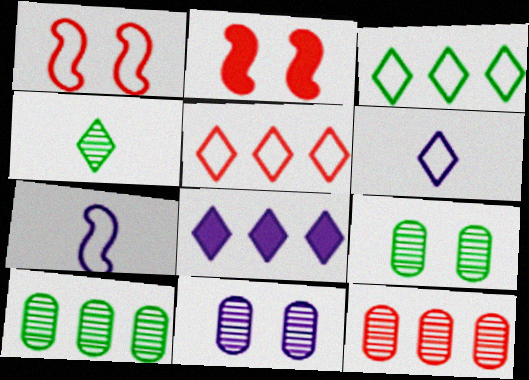[[2, 6, 10], 
[7, 8, 11]]